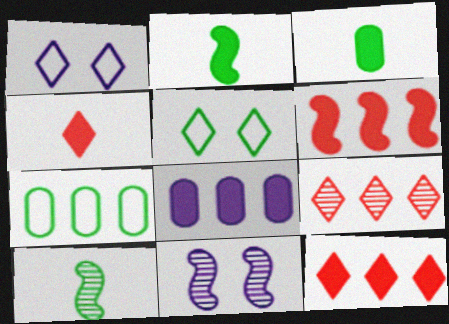[[4, 7, 11]]